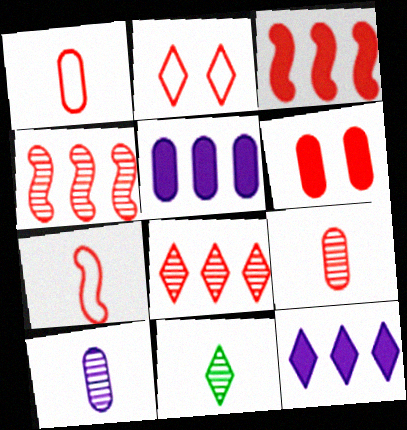[[2, 3, 9], 
[2, 11, 12], 
[6, 7, 8]]